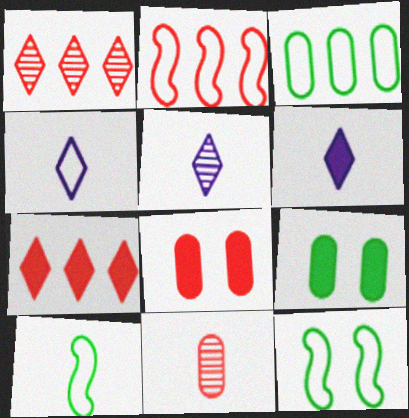[[2, 5, 9], 
[4, 5, 6], 
[6, 10, 11]]